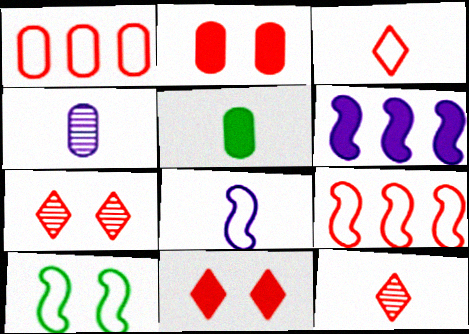[[2, 9, 12], 
[5, 6, 11], 
[5, 8, 12], 
[8, 9, 10]]